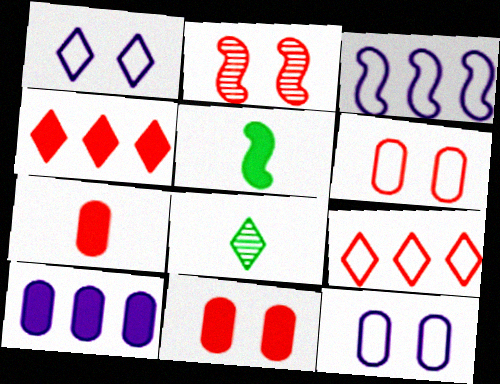[[1, 4, 8], 
[2, 3, 5], 
[2, 7, 9], 
[3, 8, 11]]